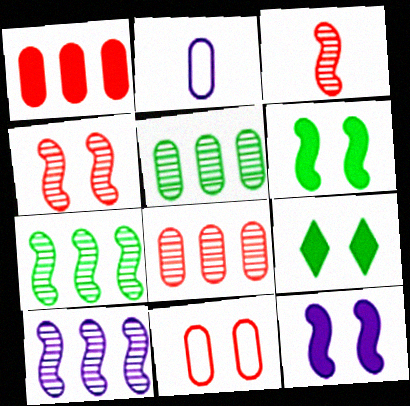[]